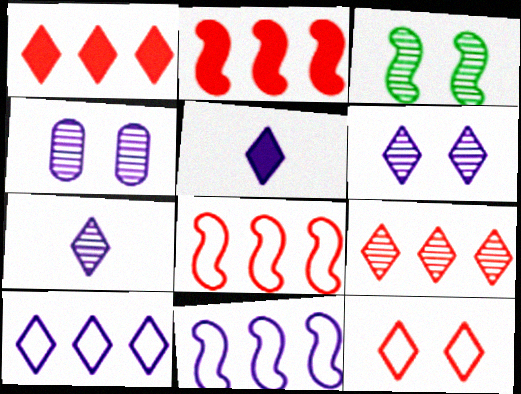[[4, 5, 11], 
[5, 6, 10]]